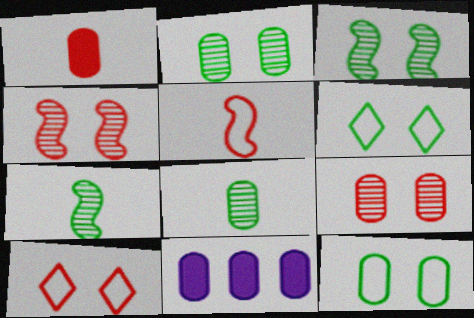[[7, 10, 11]]